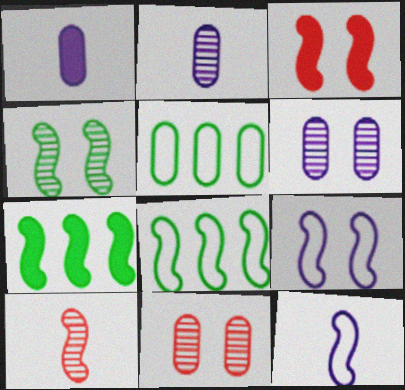[[1, 5, 11], 
[3, 4, 9], 
[7, 9, 10]]